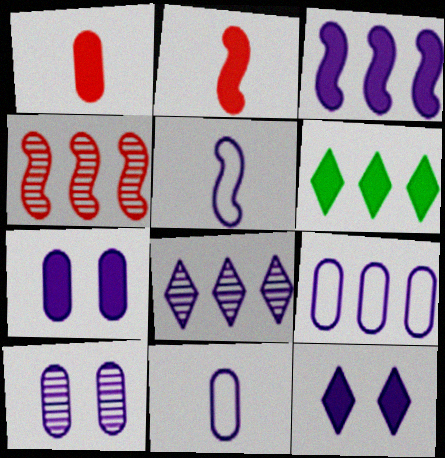[[2, 6, 7], 
[3, 8, 9], 
[4, 6, 9], 
[5, 7, 8]]